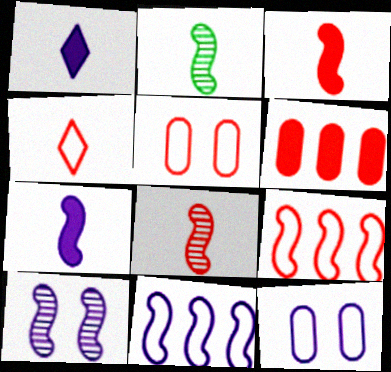[[4, 5, 9], 
[7, 10, 11]]